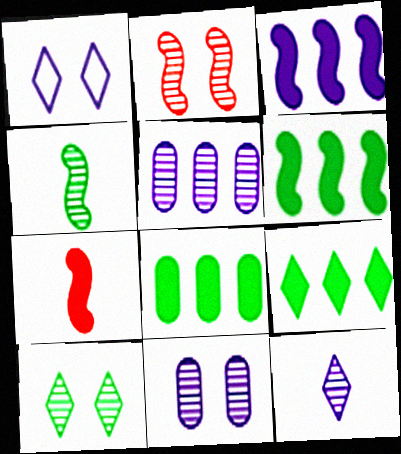[[2, 10, 11], 
[6, 8, 9]]